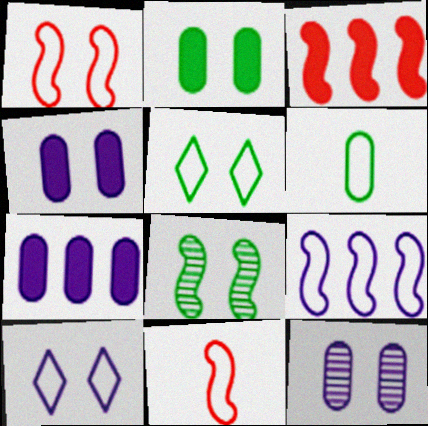[[2, 5, 8]]